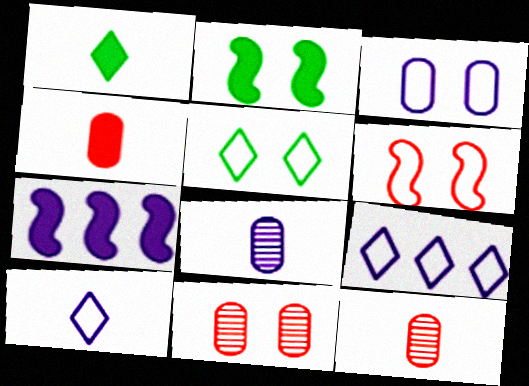[[2, 9, 12], 
[3, 5, 6], 
[5, 7, 12]]